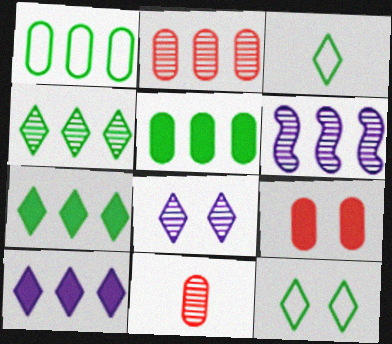[[2, 4, 6], 
[3, 6, 9]]